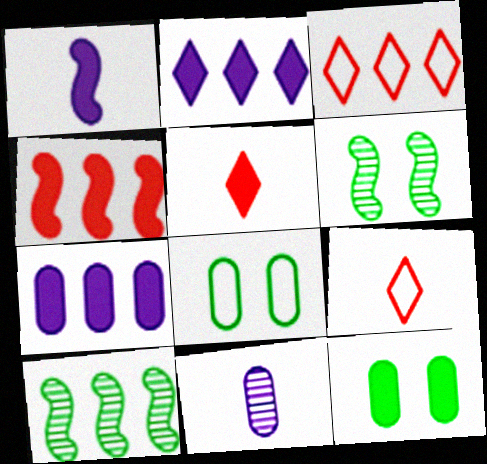[[3, 7, 10], 
[6, 7, 9]]